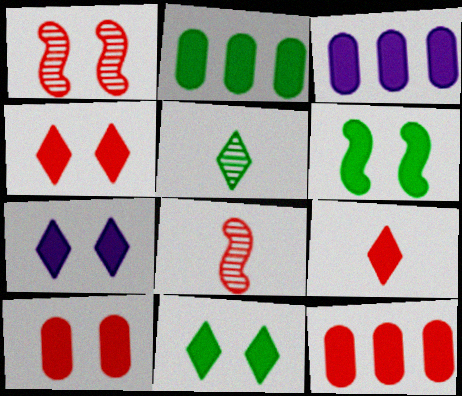[[2, 3, 12], 
[3, 6, 9], 
[4, 7, 11], 
[6, 7, 10]]